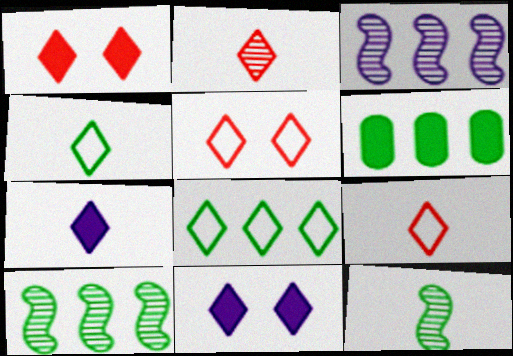[[2, 4, 7], 
[2, 8, 11], 
[6, 8, 10]]